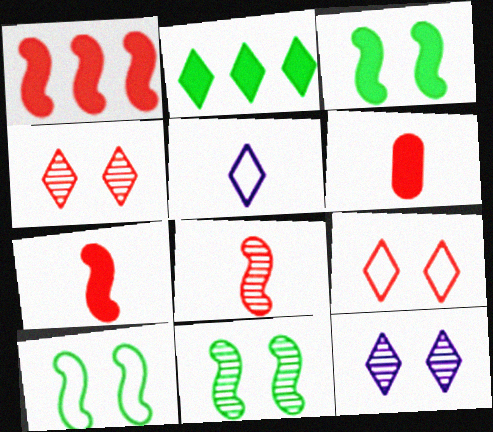[[2, 4, 5], 
[3, 10, 11]]